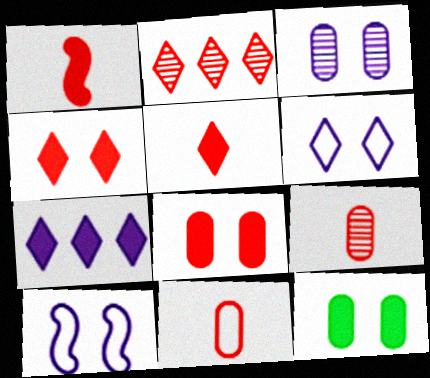[[1, 7, 12]]